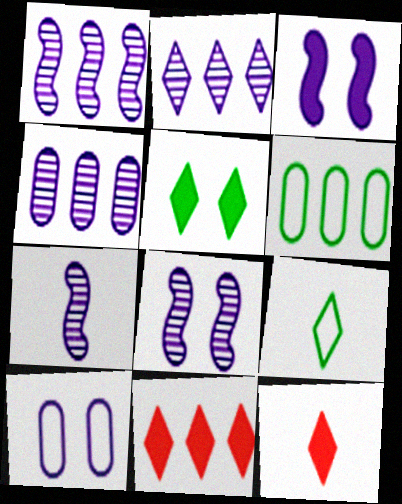[[1, 2, 4], 
[1, 6, 11], 
[1, 7, 8], 
[6, 8, 12]]